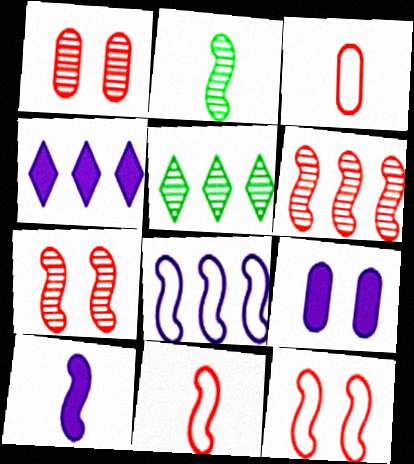[[2, 10, 11], 
[4, 9, 10], 
[5, 9, 11]]